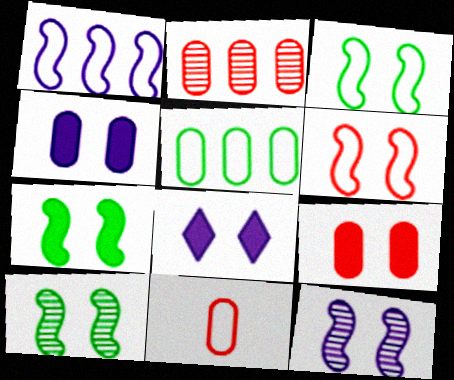[[2, 9, 11], 
[3, 7, 10], 
[6, 7, 12], 
[7, 8, 9]]